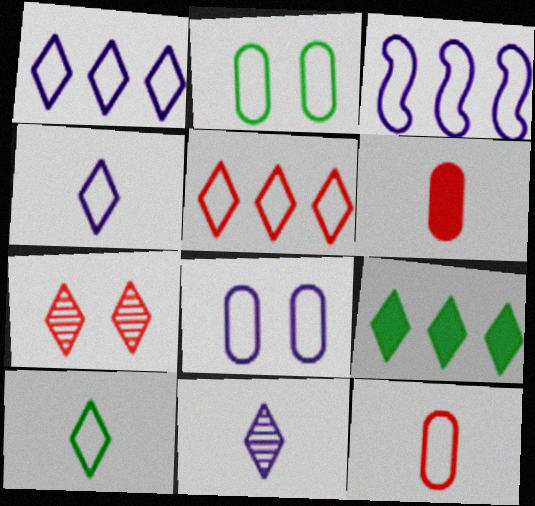[[3, 4, 8], 
[4, 7, 9]]